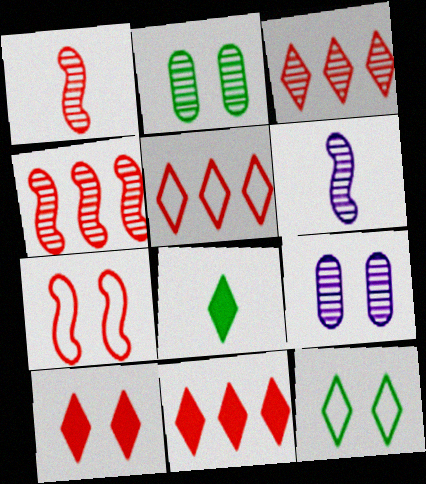[[2, 3, 6], 
[3, 5, 11]]